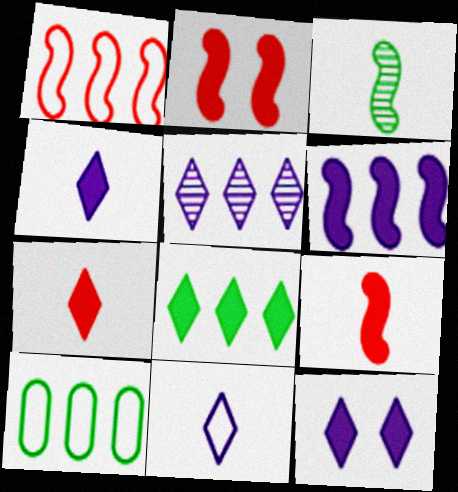[[5, 11, 12], 
[7, 8, 12]]